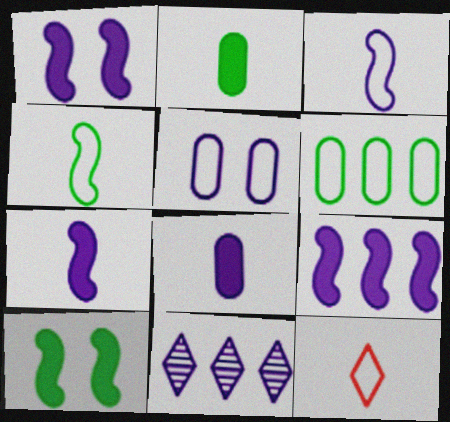[[1, 7, 9], 
[5, 7, 11]]